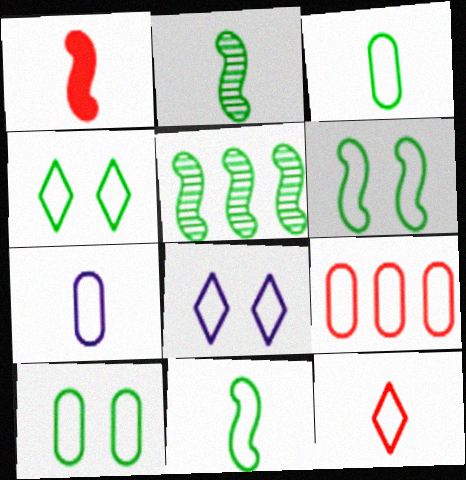[[4, 6, 10], 
[7, 9, 10], 
[7, 11, 12], 
[8, 9, 11]]